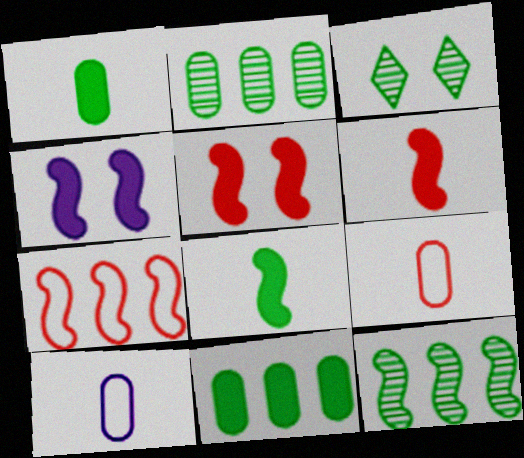[]